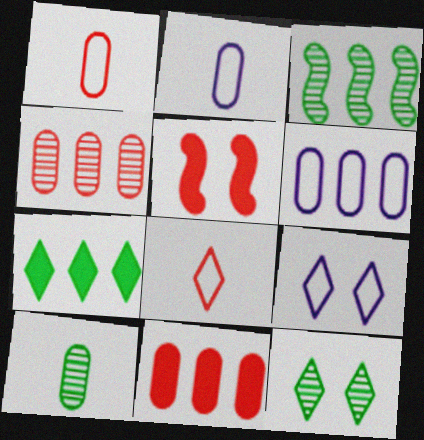[[3, 10, 12], 
[4, 5, 8]]